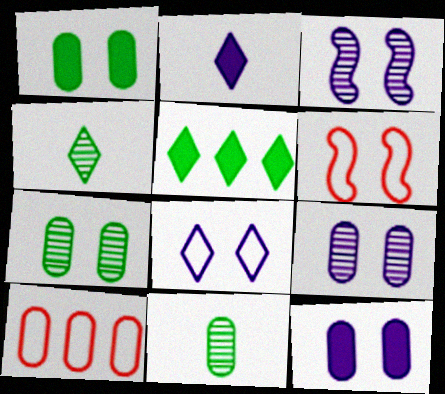[[3, 8, 12], 
[10, 11, 12]]